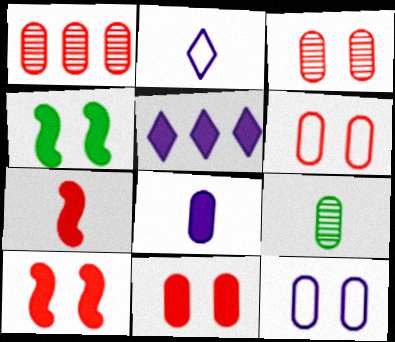[[1, 2, 4], 
[2, 7, 9], 
[3, 6, 11]]